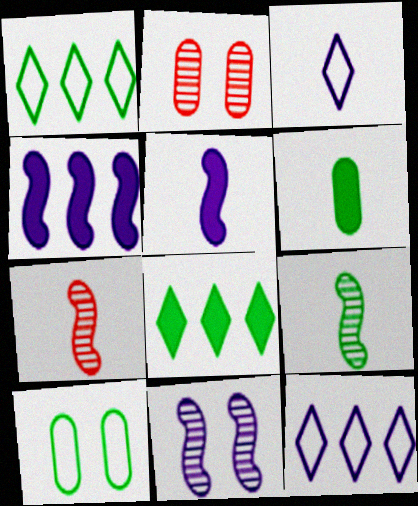[[1, 2, 5], 
[3, 6, 7], 
[8, 9, 10]]